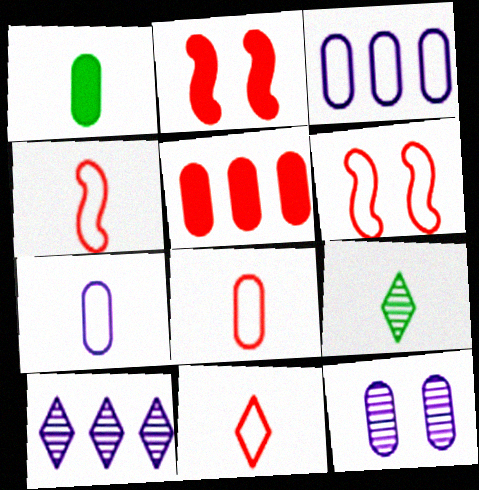[[1, 6, 10], 
[2, 3, 9], 
[4, 8, 11]]